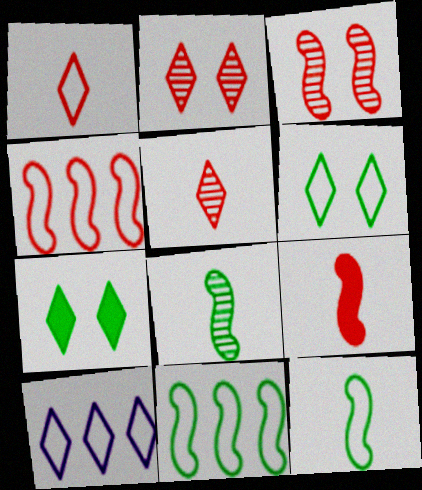[[1, 6, 10], 
[3, 4, 9], 
[5, 7, 10]]